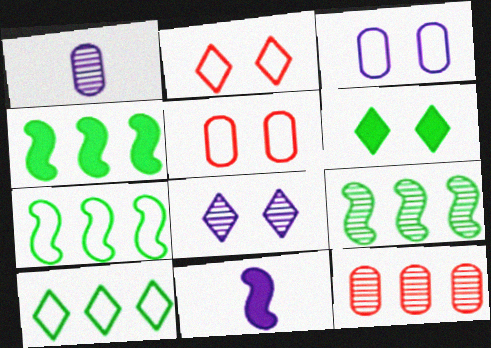[[1, 2, 4], 
[2, 6, 8], 
[4, 7, 9]]